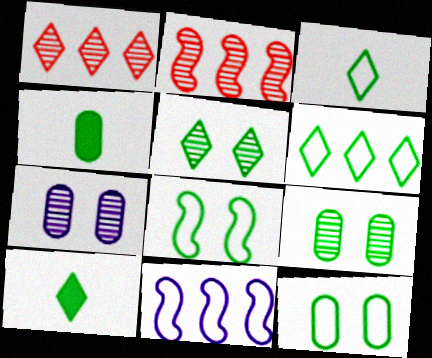[[5, 6, 10]]